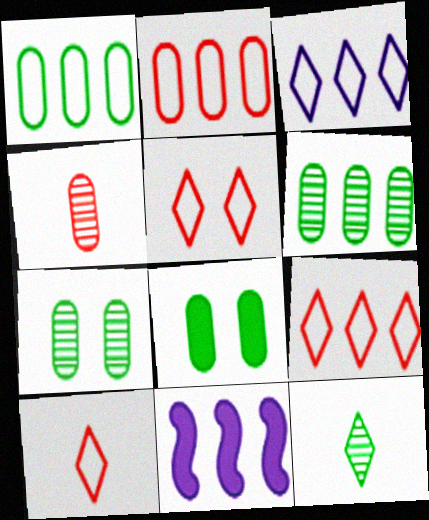[[5, 9, 10], 
[6, 9, 11], 
[7, 10, 11]]